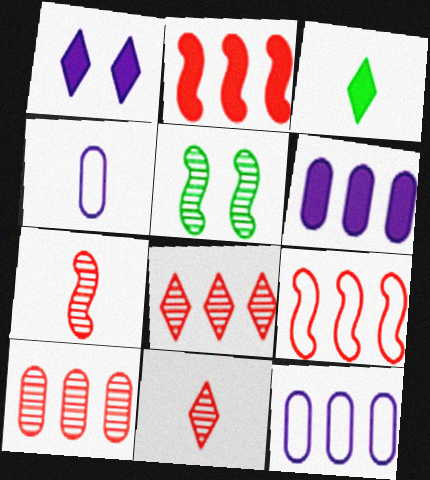[[3, 4, 7]]